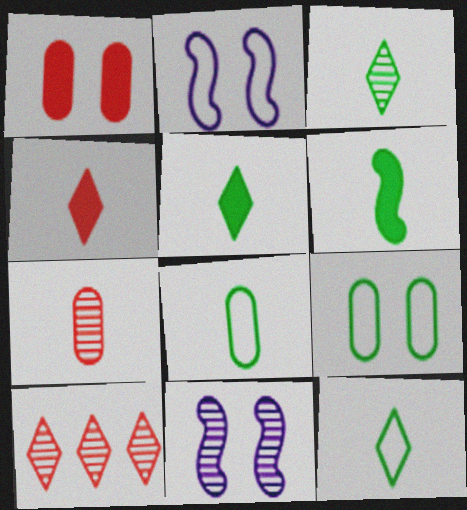[[3, 5, 12], 
[3, 6, 8]]